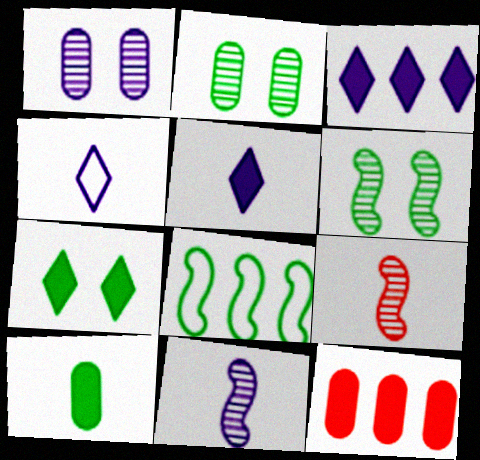[[4, 6, 12], 
[4, 9, 10]]